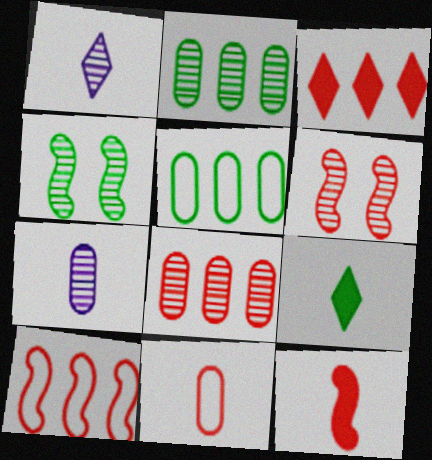[[1, 2, 6], 
[1, 4, 8], 
[3, 6, 11], 
[3, 8, 10], 
[4, 5, 9], 
[6, 10, 12]]